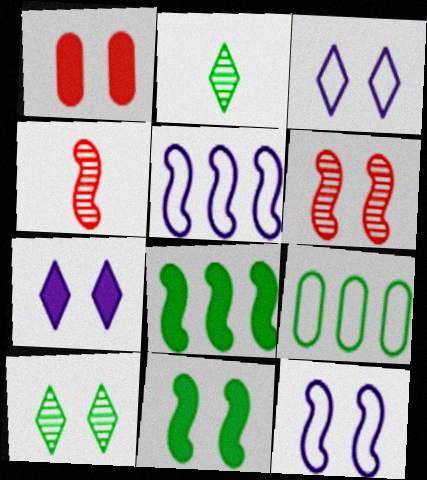[[1, 2, 5], 
[1, 7, 11], 
[1, 10, 12], 
[2, 9, 11], 
[4, 5, 11], 
[4, 7, 9], 
[4, 8, 12], 
[6, 11, 12]]